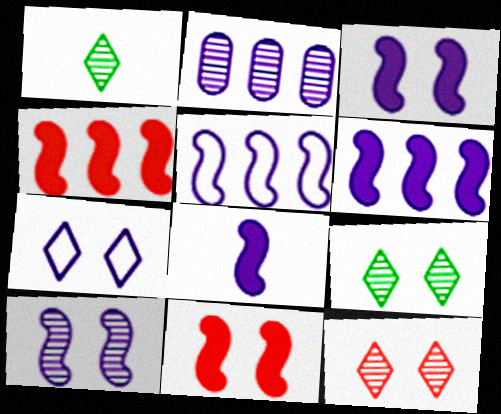[[2, 7, 8], 
[3, 6, 8], 
[5, 8, 10]]